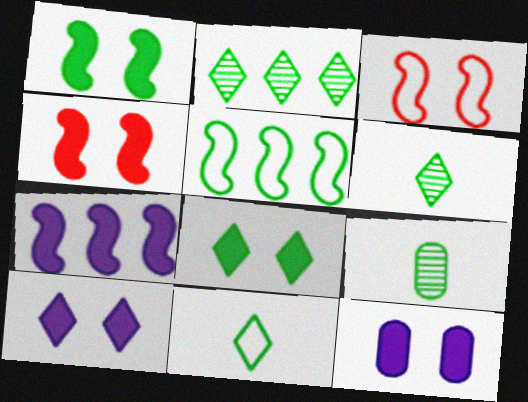[[2, 8, 11], 
[4, 8, 12], 
[5, 8, 9]]